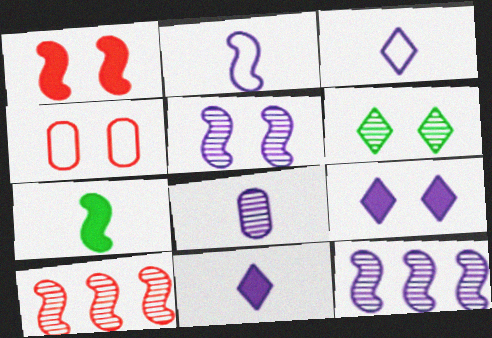[[2, 8, 11], 
[6, 8, 10]]